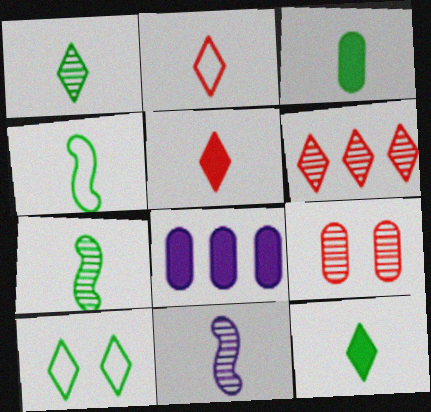[[1, 3, 4], 
[2, 3, 11]]